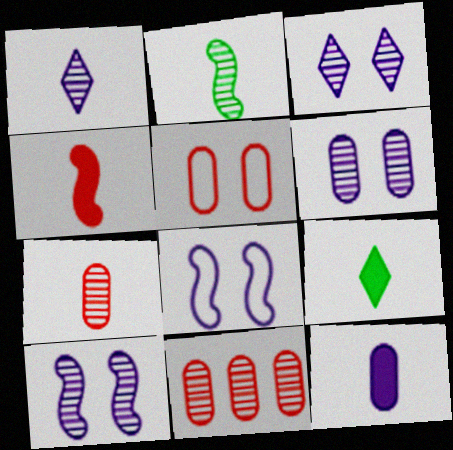[[1, 2, 7], 
[2, 3, 11], 
[3, 6, 10], 
[4, 9, 12], 
[8, 9, 11]]